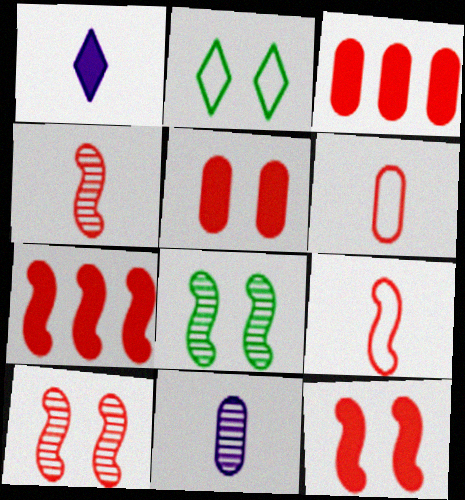[[2, 7, 11], 
[7, 9, 10]]